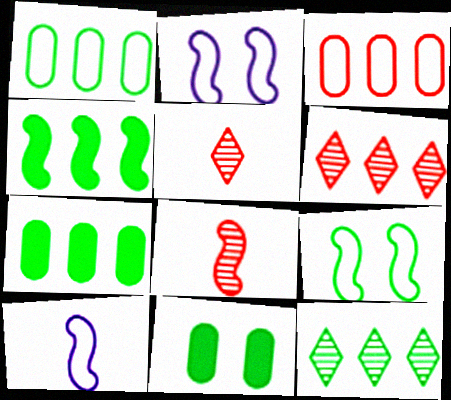[[1, 4, 12], 
[2, 4, 8], 
[2, 5, 7], 
[6, 10, 11]]